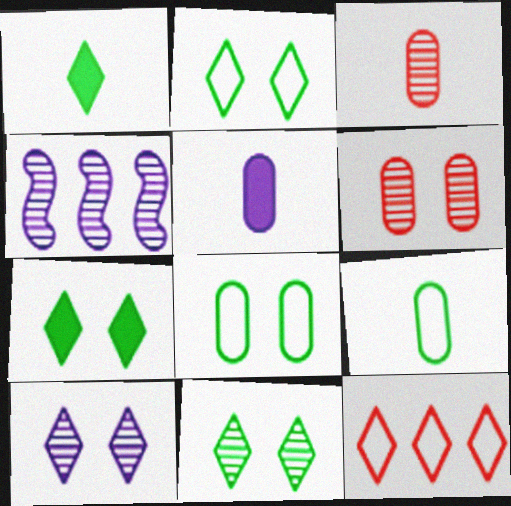[[1, 10, 12], 
[2, 7, 11], 
[3, 4, 11], 
[3, 5, 9]]